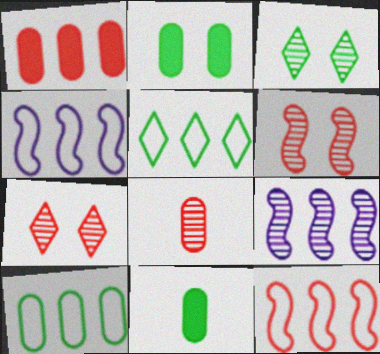[[1, 5, 9], 
[3, 8, 9], 
[4, 7, 11]]